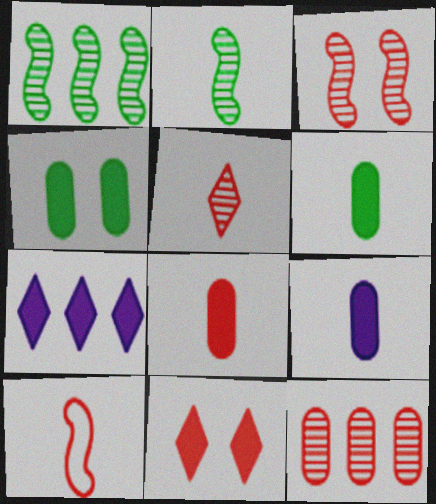[[3, 5, 12], 
[5, 8, 10], 
[6, 8, 9], 
[10, 11, 12]]